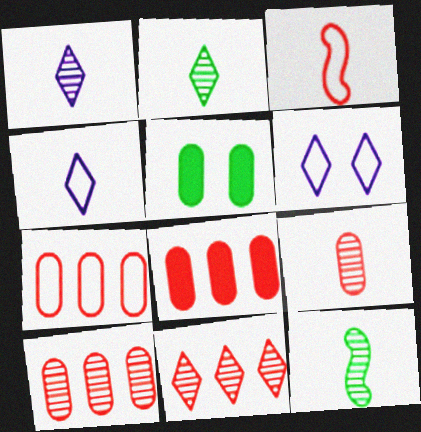[[1, 9, 12], 
[6, 8, 12], 
[7, 8, 10]]